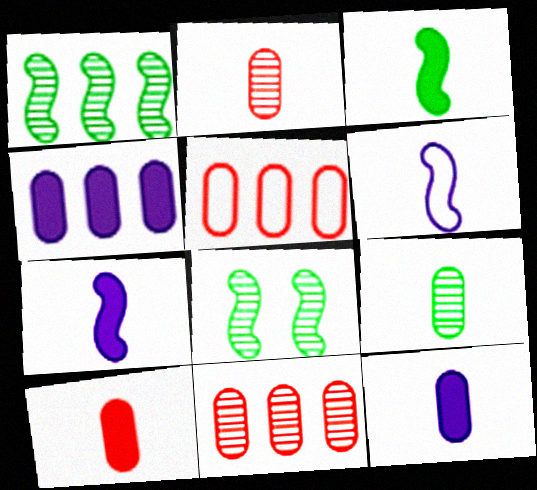[]